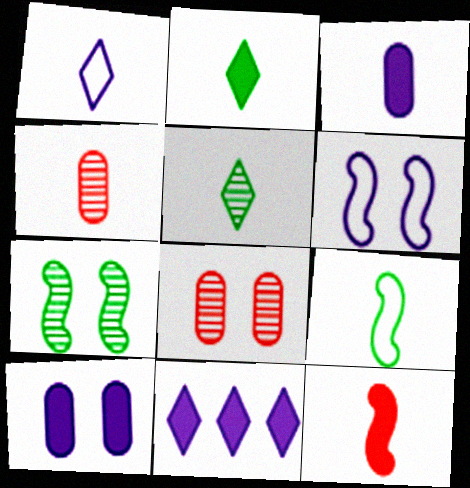[[2, 3, 12], 
[8, 9, 11]]